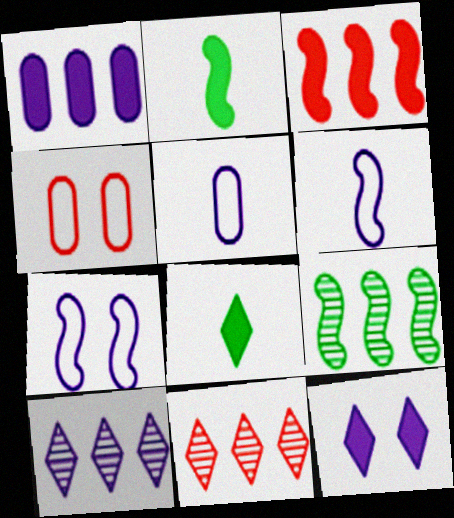[[2, 4, 10]]